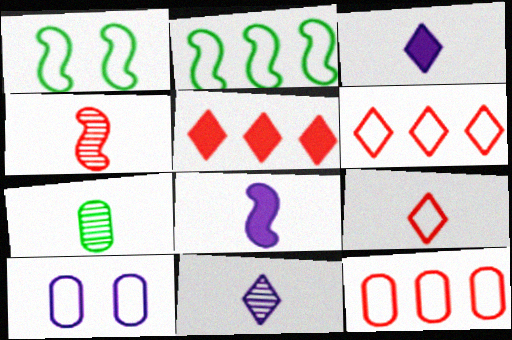[[2, 9, 10], 
[4, 7, 11], 
[7, 8, 9]]